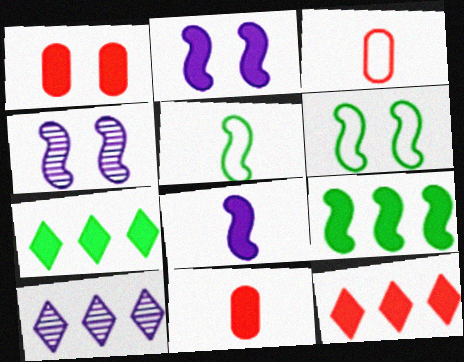[[1, 5, 10], 
[1, 7, 8], 
[2, 7, 11], 
[3, 4, 7], 
[6, 10, 11]]